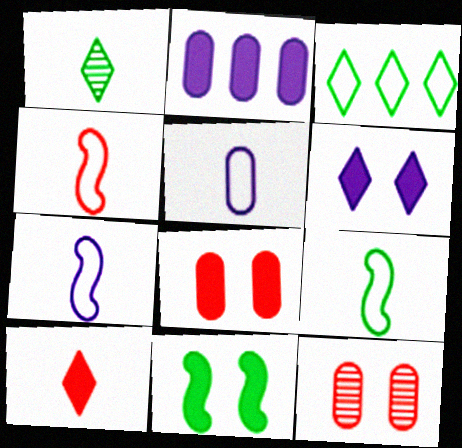[[2, 10, 11], 
[4, 7, 9], 
[6, 8, 11]]